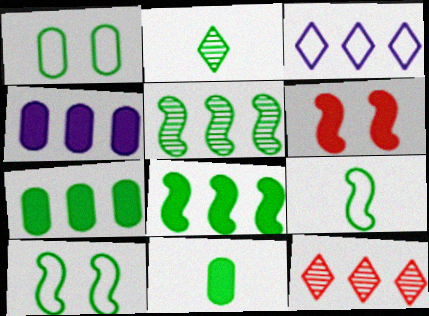[[1, 2, 8], 
[2, 7, 10], 
[2, 9, 11]]